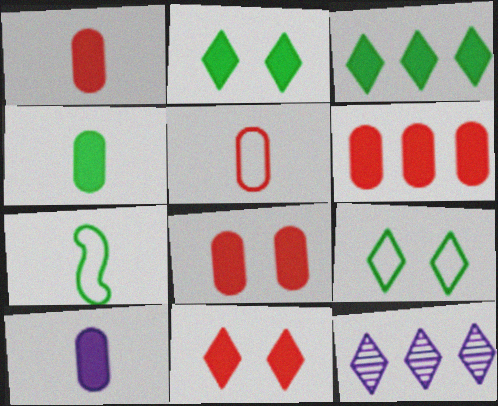[[1, 4, 10], 
[1, 6, 8], 
[7, 8, 12]]